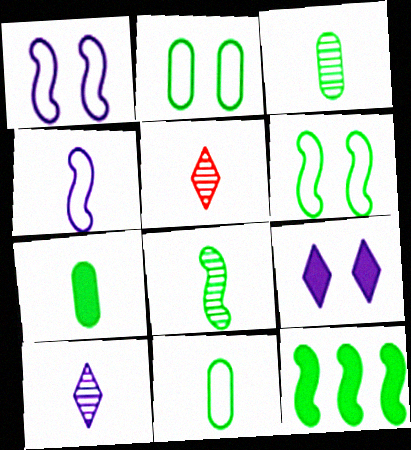[[3, 7, 11], 
[4, 5, 7], 
[6, 8, 12]]